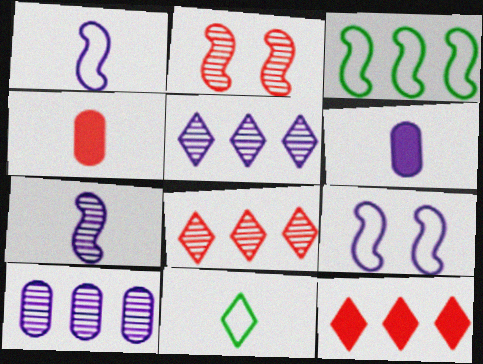[[3, 10, 12], 
[4, 7, 11], 
[5, 6, 9]]